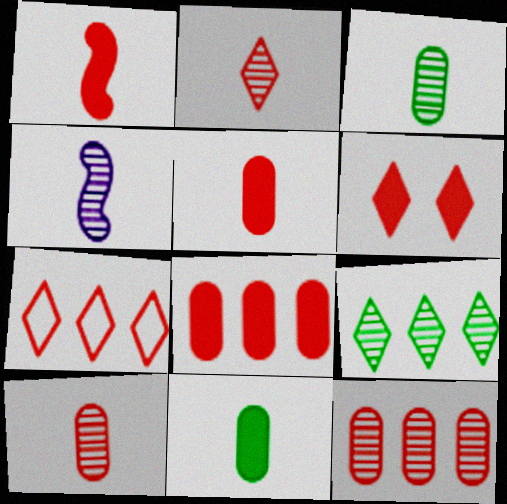[[1, 6, 8], 
[2, 3, 4], 
[2, 6, 7]]